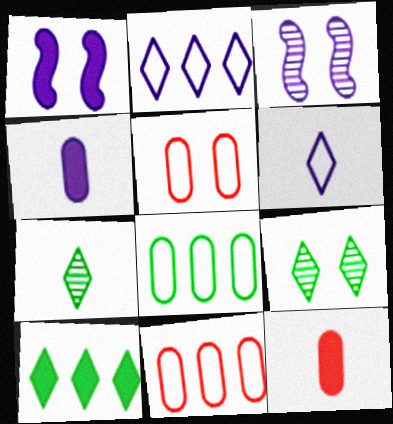[[1, 5, 9], 
[1, 7, 11], 
[1, 10, 12], 
[2, 3, 4]]